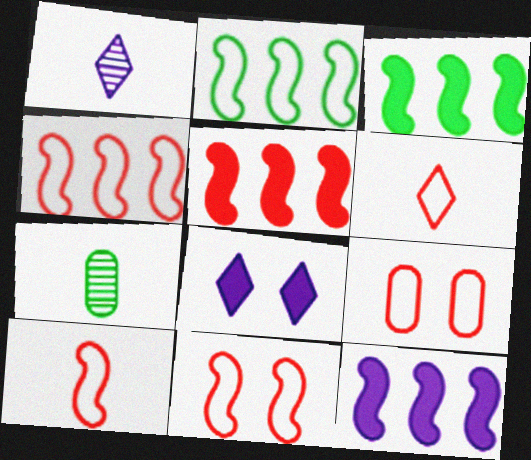[[1, 3, 9], 
[3, 5, 12], 
[4, 6, 9], 
[4, 7, 8], 
[4, 10, 11]]